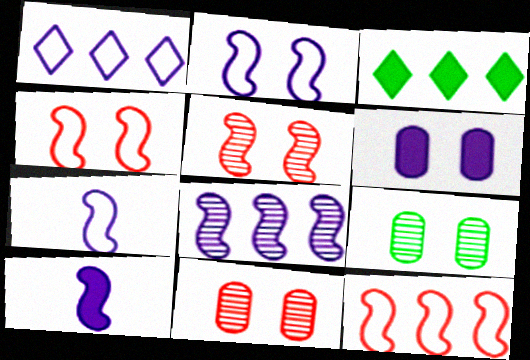[[2, 8, 10], 
[3, 7, 11]]